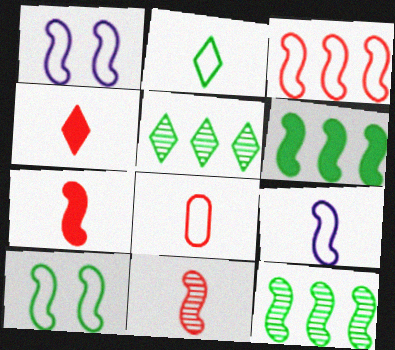[[1, 6, 11], 
[1, 7, 12], 
[2, 8, 9], 
[3, 9, 10], 
[4, 8, 11]]